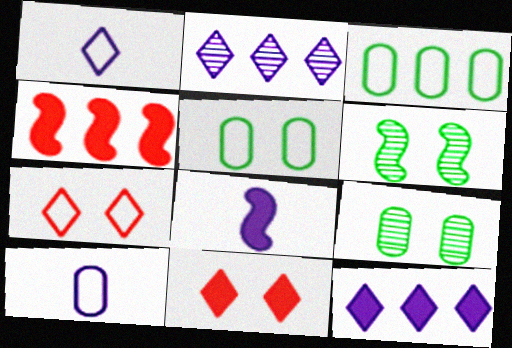[[1, 4, 9], 
[2, 3, 4]]